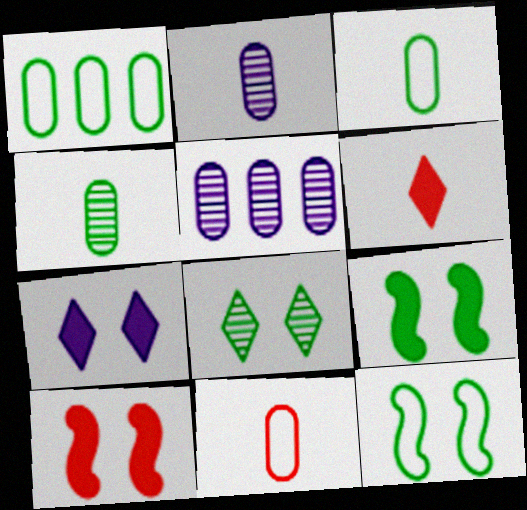[[5, 6, 12]]